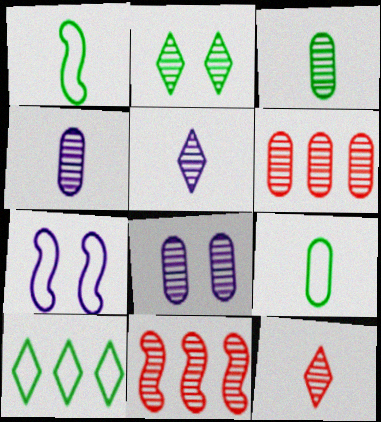[[2, 4, 11], 
[3, 6, 8]]